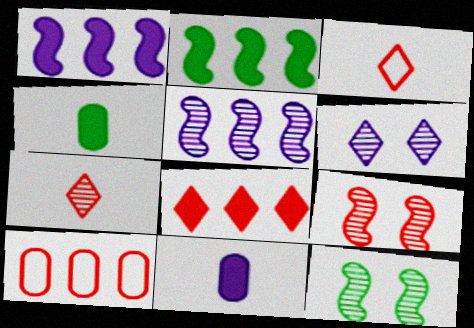[]